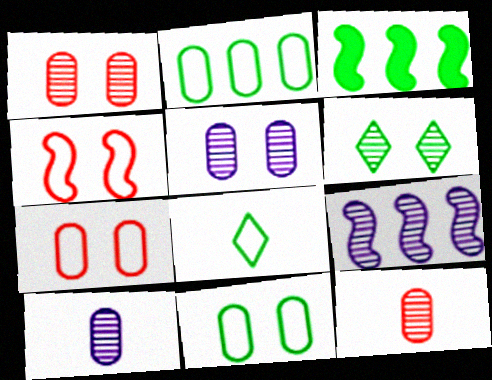[[6, 9, 12]]